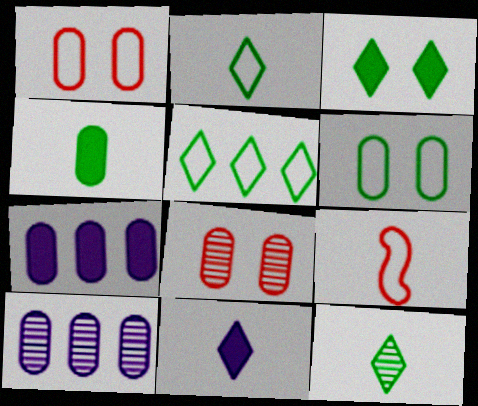[[1, 4, 10], 
[3, 5, 12], 
[3, 9, 10]]